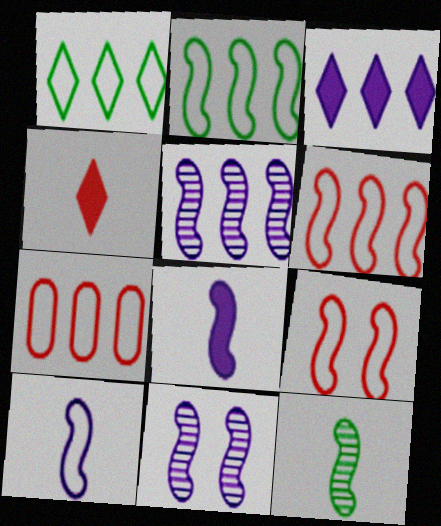[[2, 9, 10]]